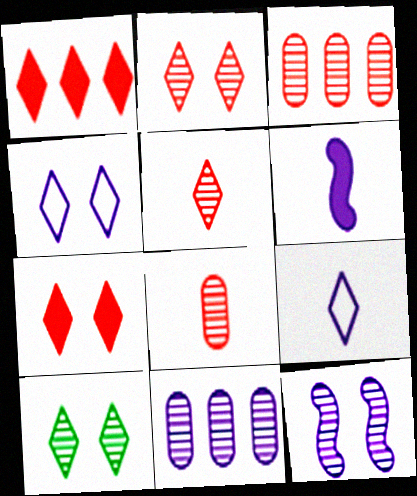[[1, 9, 10], 
[4, 6, 11], 
[4, 7, 10]]